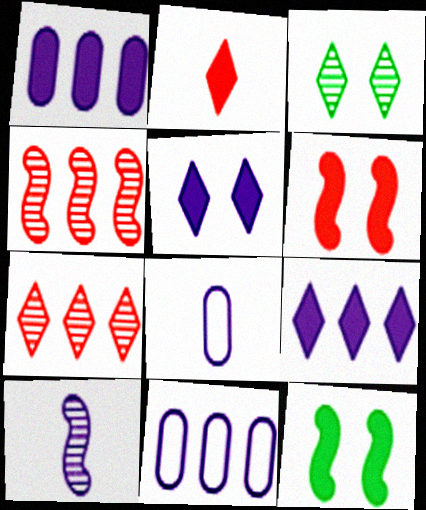[[1, 2, 12], 
[5, 10, 11], 
[7, 8, 12]]